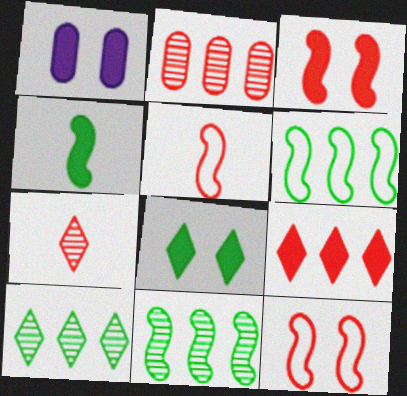[[1, 3, 8], 
[1, 4, 9], 
[1, 5, 10], 
[1, 6, 7]]